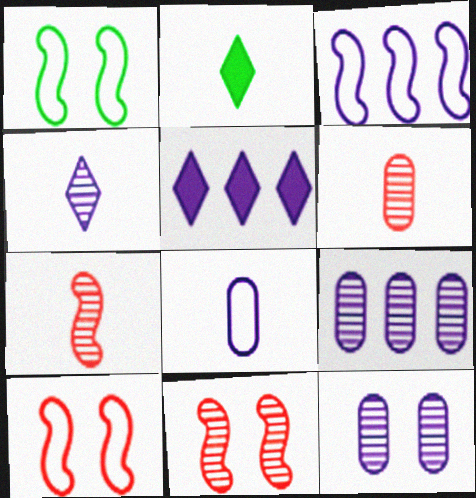[[1, 5, 6], 
[2, 7, 8], 
[2, 9, 10], 
[3, 5, 9]]